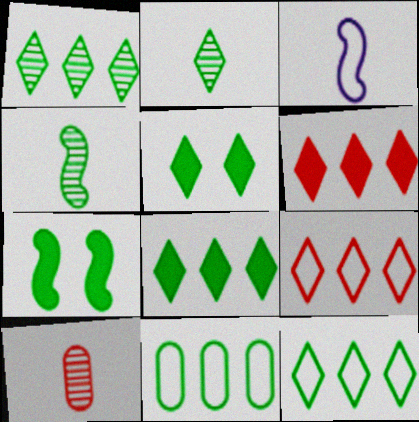[[1, 8, 12], 
[2, 5, 12], 
[2, 7, 11], 
[4, 5, 11]]